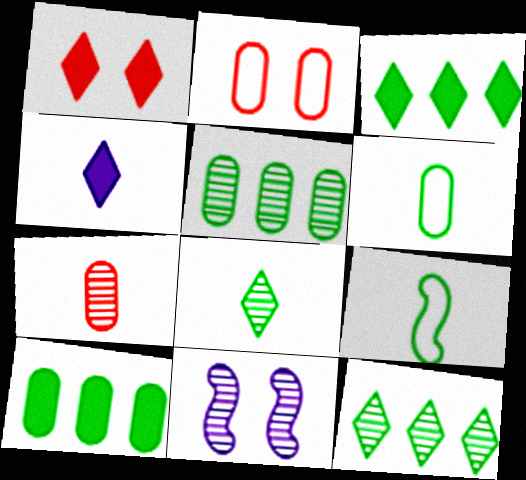[[1, 3, 4], 
[4, 7, 9], 
[7, 11, 12]]